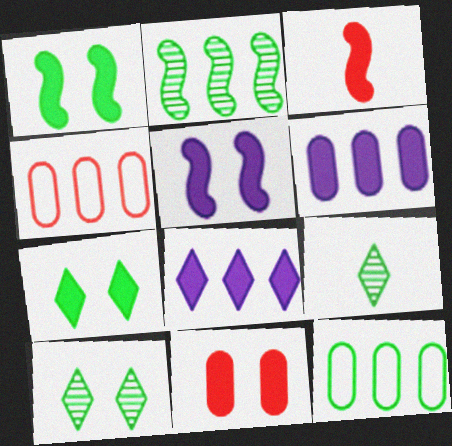[[1, 9, 12], 
[2, 4, 8], 
[3, 6, 7], 
[4, 5, 9], 
[5, 7, 11]]